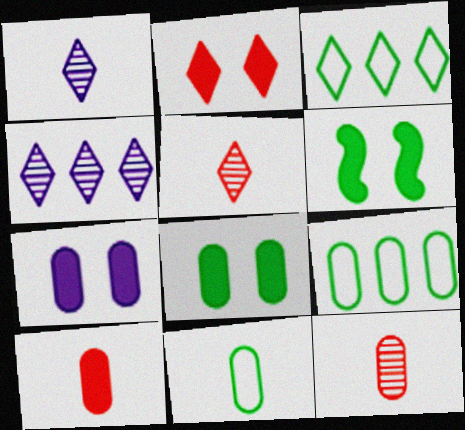[[1, 2, 3], 
[2, 6, 7], 
[7, 9, 12]]